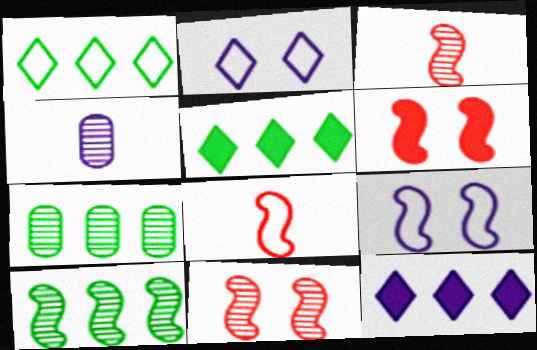[[1, 4, 6], 
[4, 9, 12]]